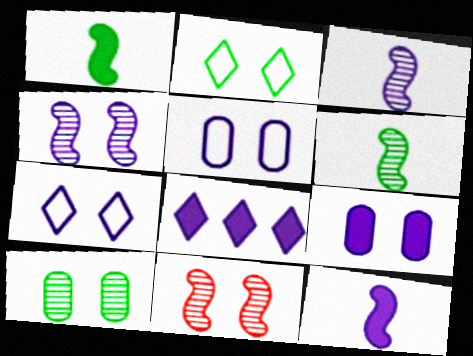[[2, 9, 11], 
[3, 5, 8], 
[4, 7, 9], 
[8, 9, 12]]